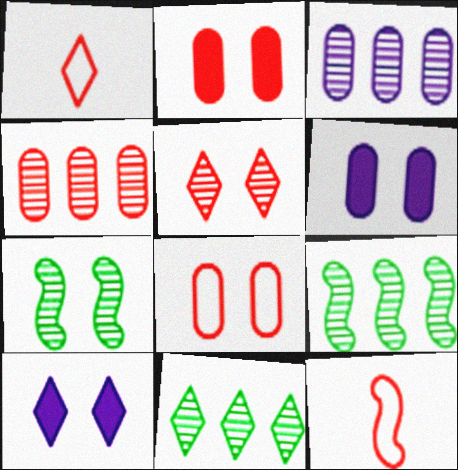[[1, 6, 9], 
[1, 10, 11], 
[6, 11, 12], 
[7, 8, 10]]